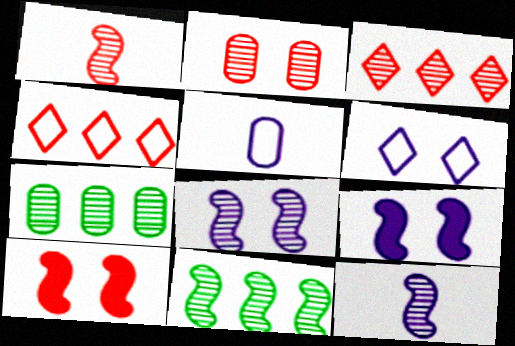[[1, 2, 3], 
[1, 8, 11]]